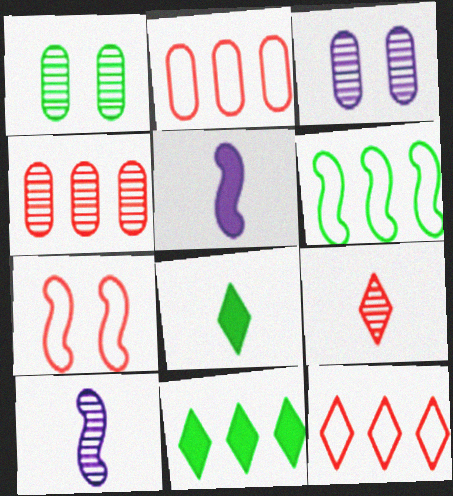[[1, 5, 12], 
[1, 6, 8]]